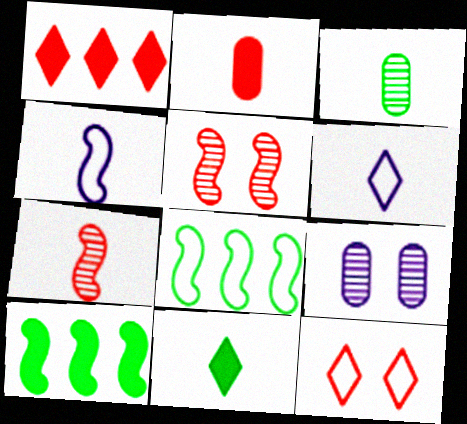[[4, 5, 10]]